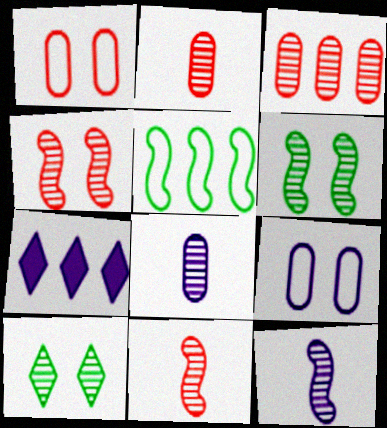[[3, 5, 7], 
[3, 10, 12], 
[7, 9, 12]]